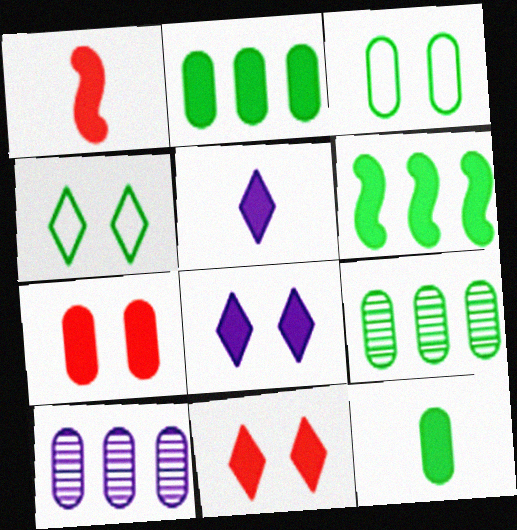[[1, 2, 8], 
[1, 4, 10], 
[1, 5, 12], 
[3, 9, 12], 
[5, 6, 7]]